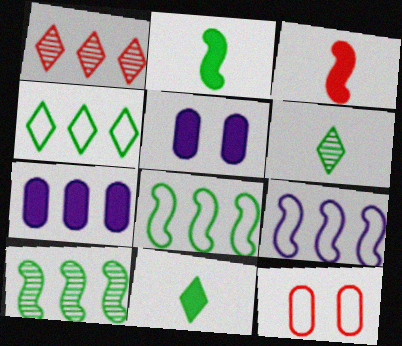[[1, 3, 12], 
[1, 7, 8]]